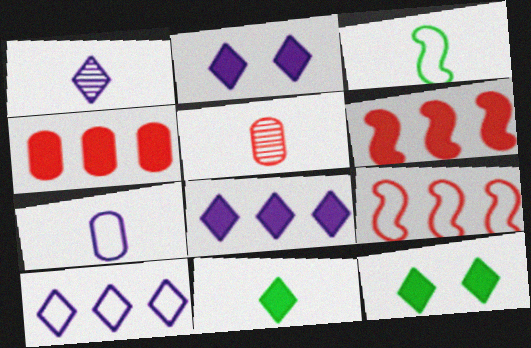[[1, 2, 10]]